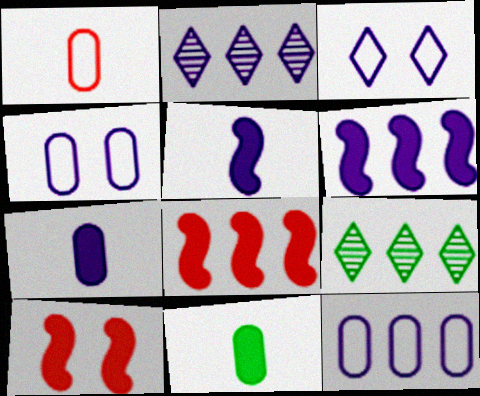[[2, 4, 5], 
[2, 6, 12], 
[8, 9, 12]]